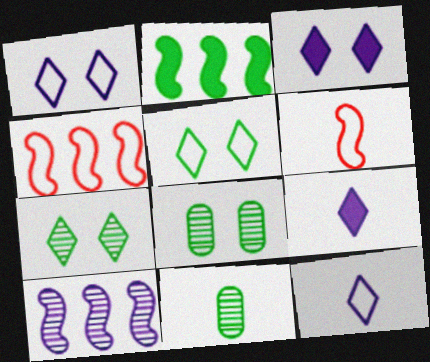[[2, 4, 10], 
[2, 5, 11], 
[3, 4, 11], 
[4, 8, 9], 
[6, 9, 11]]